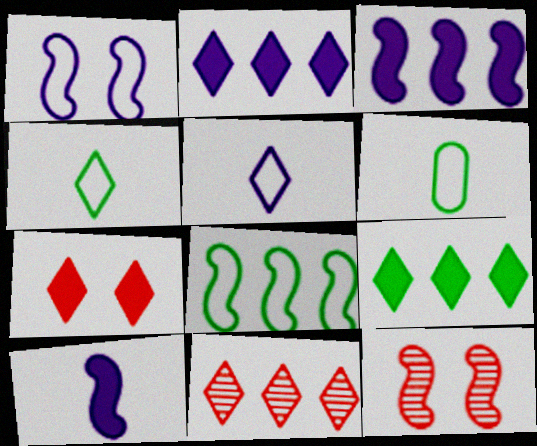[[2, 6, 12], 
[8, 10, 12]]